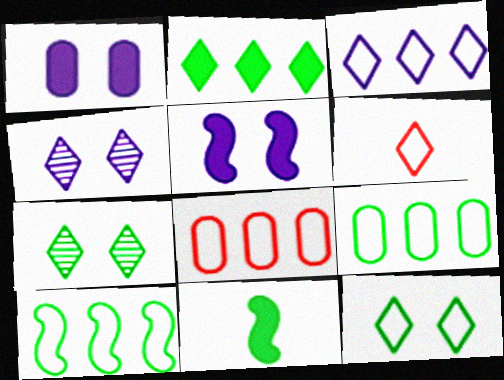[[2, 4, 6], 
[3, 6, 12], 
[3, 8, 10], 
[4, 8, 11], 
[7, 9, 11]]